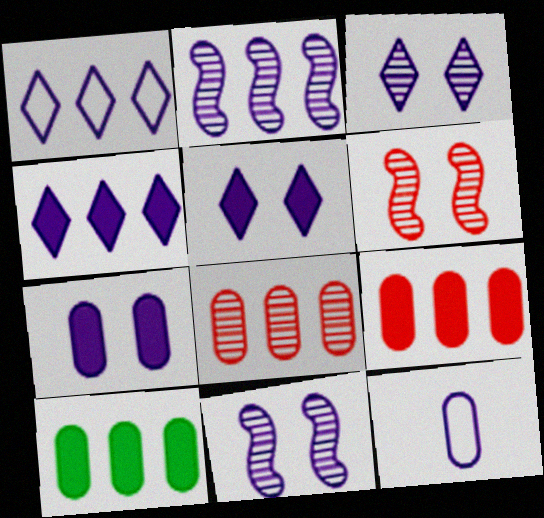[[2, 5, 12], 
[4, 11, 12]]